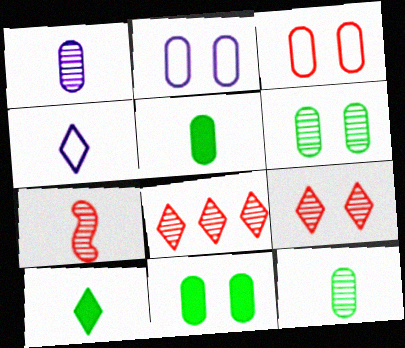[[4, 5, 7]]